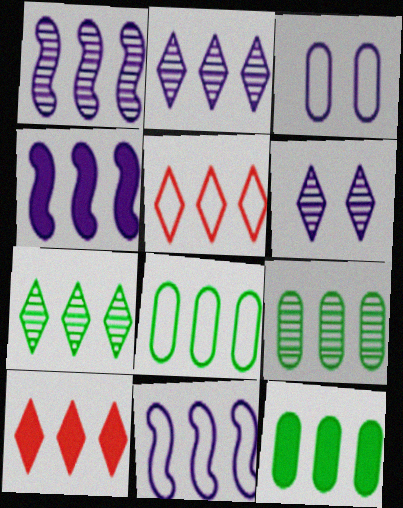[[1, 4, 11], 
[1, 5, 12], 
[1, 8, 10], 
[4, 5, 9], 
[4, 10, 12], 
[5, 8, 11], 
[8, 9, 12], 
[9, 10, 11]]